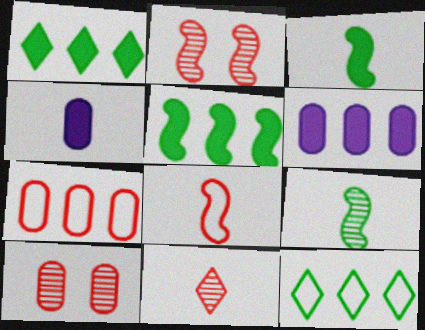[[2, 4, 12]]